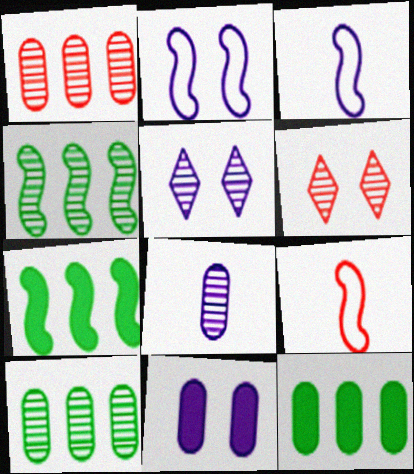[[2, 5, 11], 
[3, 6, 12], 
[4, 6, 8], 
[5, 9, 12]]